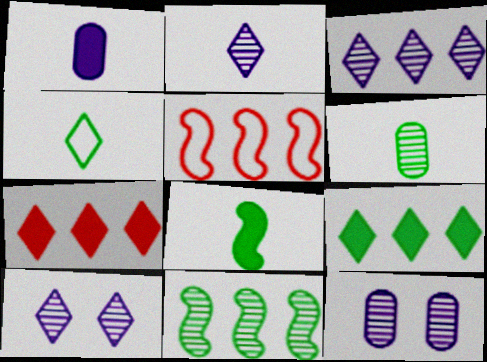[[2, 3, 10], 
[4, 6, 8], 
[4, 7, 10]]